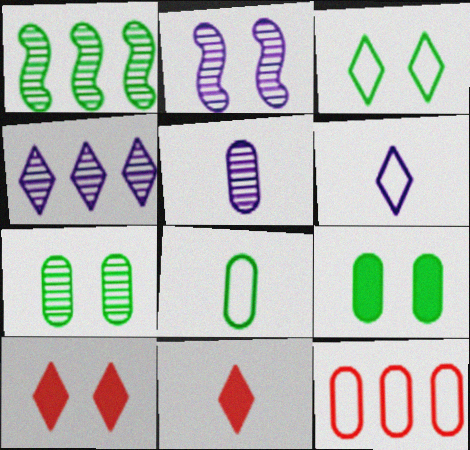[[2, 4, 5], 
[3, 4, 11], 
[5, 9, 12]]